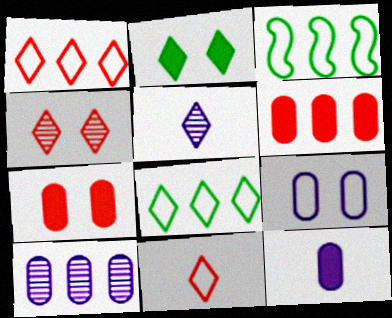[[1, 2, 5], 
[3, 4, 12], 
[3, 5, 7], 
[3, 9, 11], 
[9, 10, 12]]